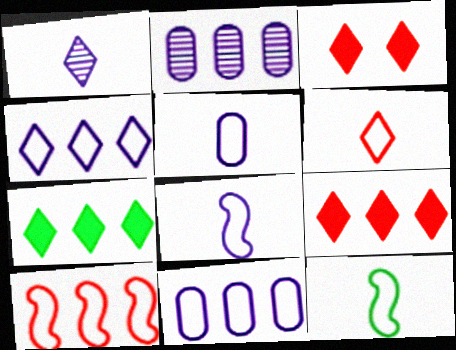[[2, 3, 12], 
[2, 7, 10], 
[5, 6, 12]]